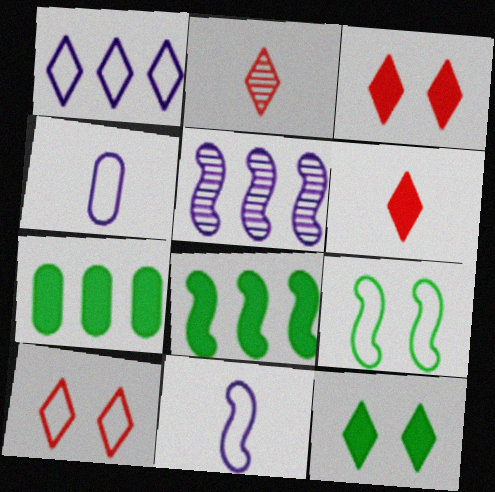[[1, 2, 12]]